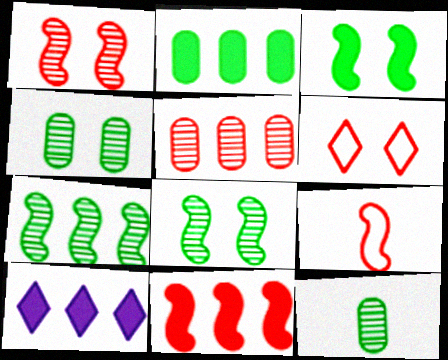[[1, 9, 11], 
[2, 10, 11], 
[4, 9, 10]]